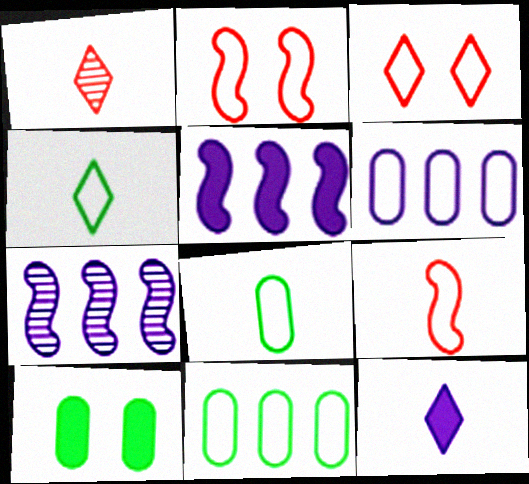[[1, 4, 12], 
[2, 4, 6]]